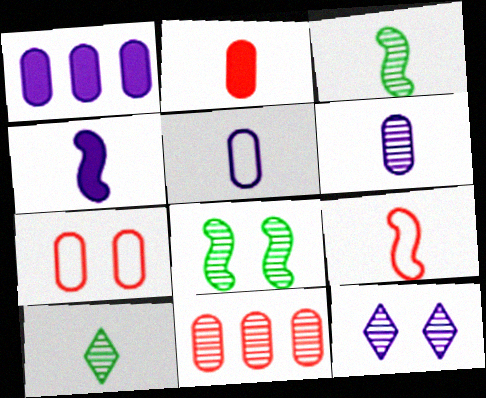[[2, 7, 11], 
[3, 4, 9], 
[3, 11, 12]]